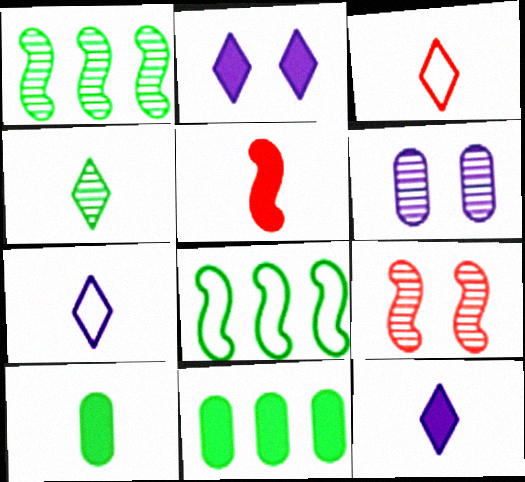[[2, 5, 11], 
[3, 4, 12], 
[5, 10, 12], 
[7, 9, 11]]